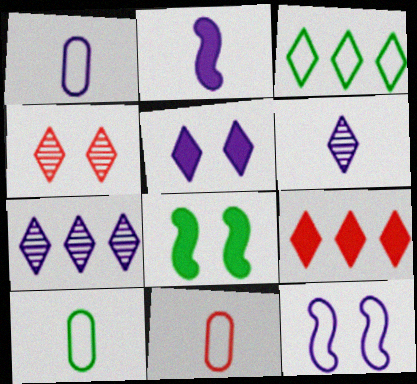[[1, 2, 6], 
[1, 10, 11], 
[3, 7, 9], 
[3, 11, 12], 
[7, 8, 11]]